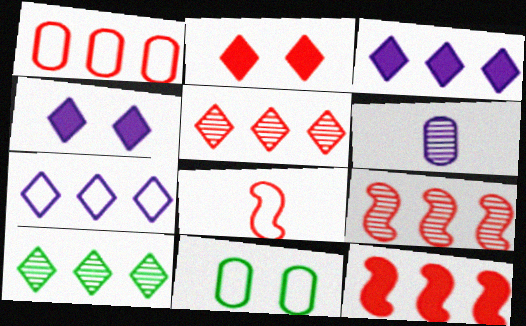[[1, 5, 12], 
[7, 8, 11]]